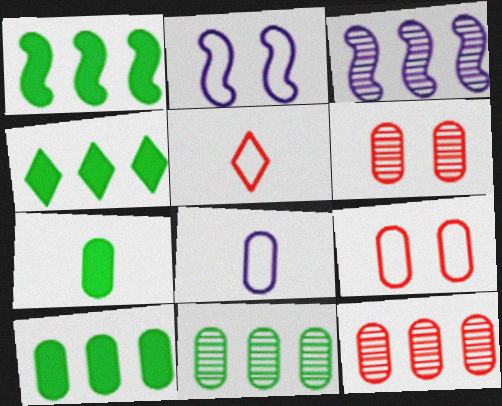[[1, 4, 10], 
[6, 8, 10]]